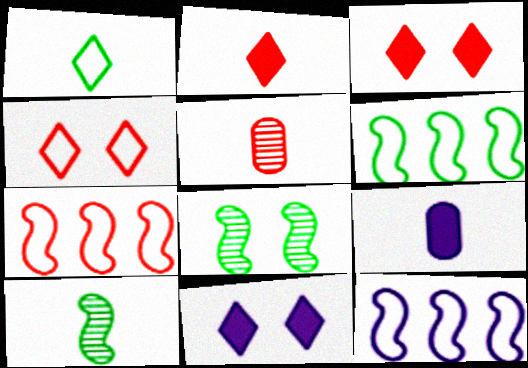[[3, 5, 7], 
[5, 6, 11], 
[6, 7, 12]]